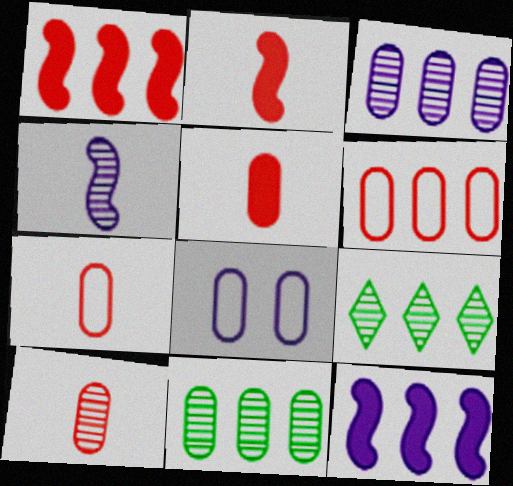[[2, 8, 9], 
[5, 7, 10], 
[5, 8, 11], 
[6, 9, 12]]